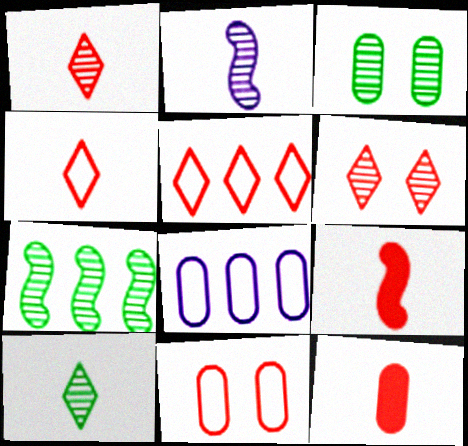[[3, 7, 10], 
[3, 8, 12]]